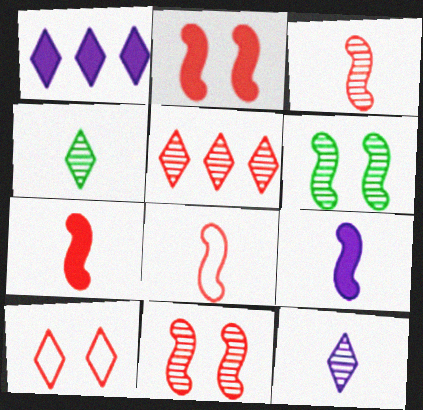[[1, 4, 10], 
[3, 7, 8]]